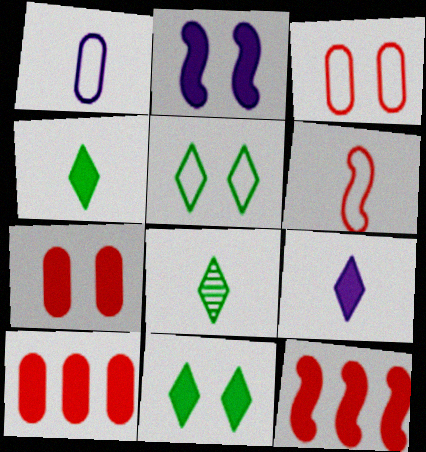[[2, 4, 10], 
[2, 7, 11]]